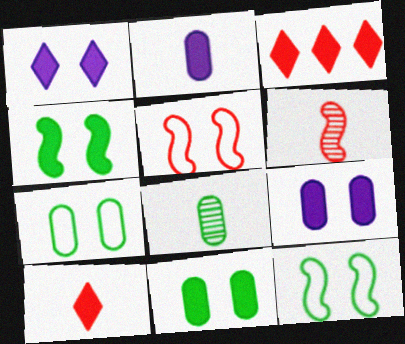[[2, 3, 4]]